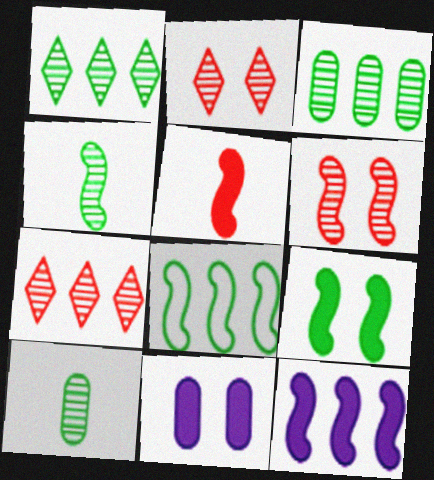[[4, 8, 9], 
[5, 9, 12]]